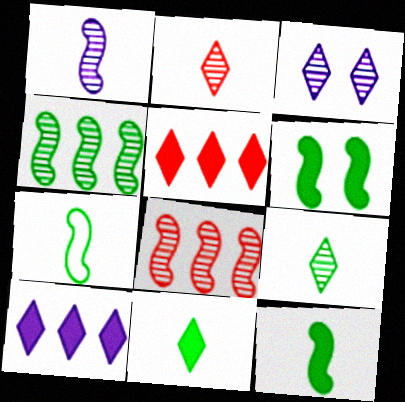[[4, 6, 7]]